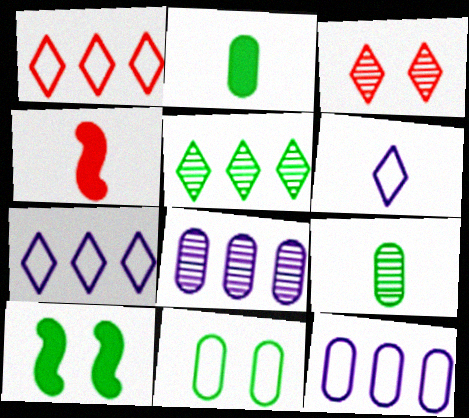[[4, 6, 9]]